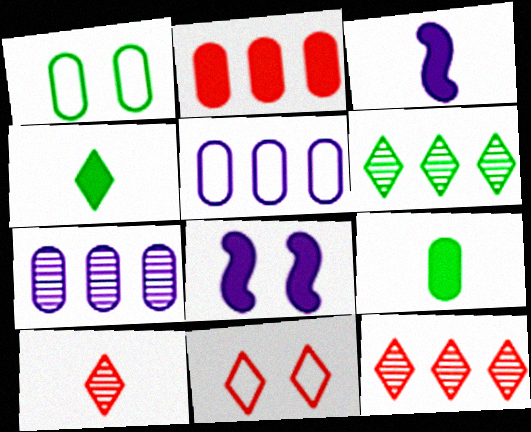[[1, 3, 12], 
[2, 4, 8]]